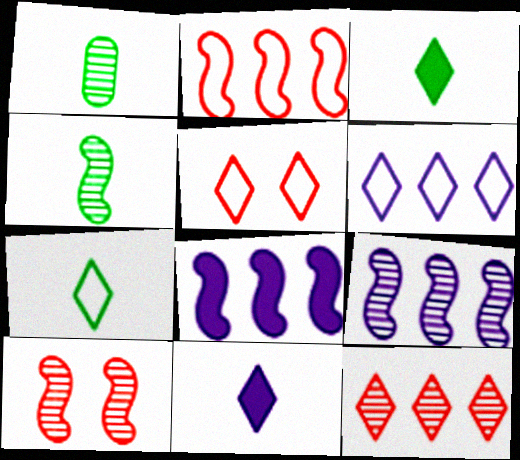[[1, 5, 8], 
[4, 9, 10], 
[5, 6, 7]]